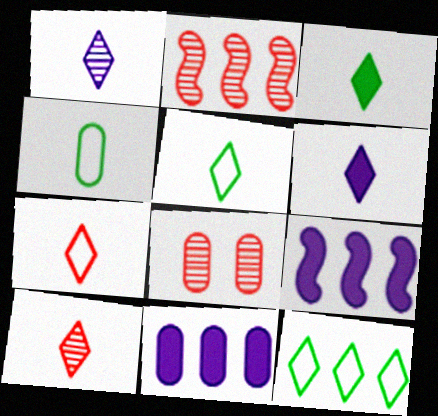[[1, 3, 7], 
[2, 8, 10], 
[2, 11, 12], 
[4, 8, 11], 
[5, 6, 10], 
[5, 8, 9]]